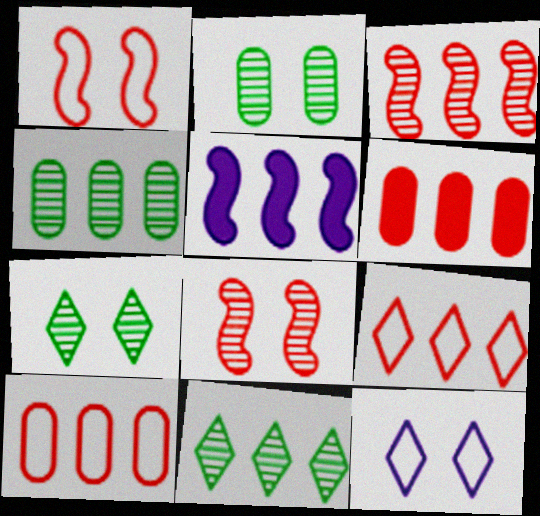[[3, 6, 9], 
[4, 5, 9], 
[5, 10, 11]]